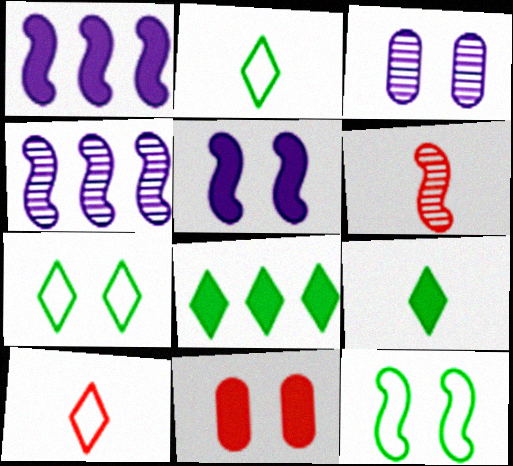[[1, 6, 12], 
[1, 9, 11], 
[2, 4, 11]]